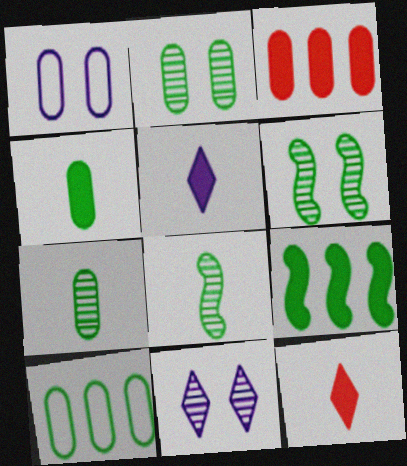[[1, 3, 7], 
[2, 4, 10]]